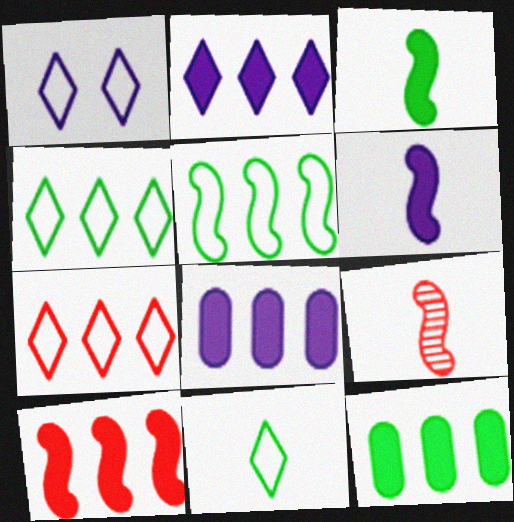[[1, 7, 11], 
[1, 9, 12], 
[2, 10, 12]]